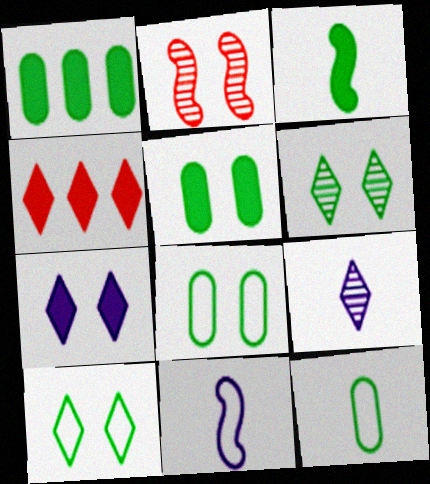[[2, 7, 8], 
[4, 9, 10]]